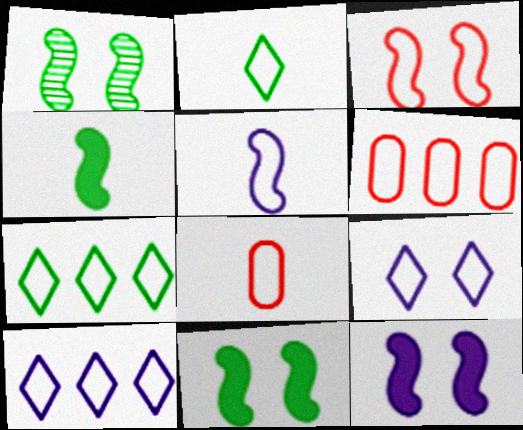[[1, 3, 12], 
[2, 5, 8]]